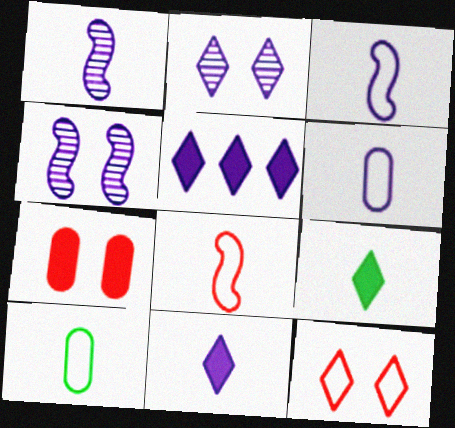[[1, 6, 11], 
[4, 5, 6]]